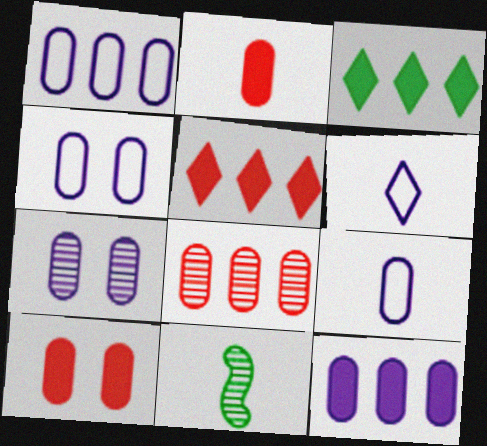[[1, 4, 9], 
[2, 6, 11], 
[4, 5, 11], 
[7, 9, 12]]